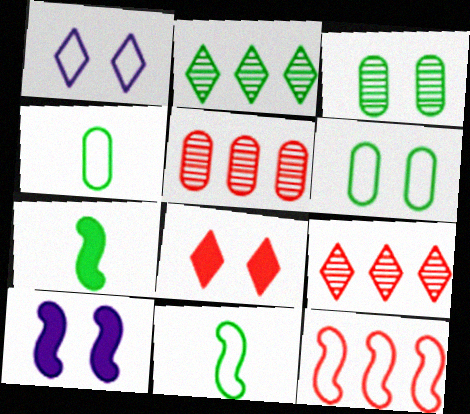[[1, 4, 12], 
[1, 5, 7], 
[2, 6, 7], 
[4, 9, 10]]